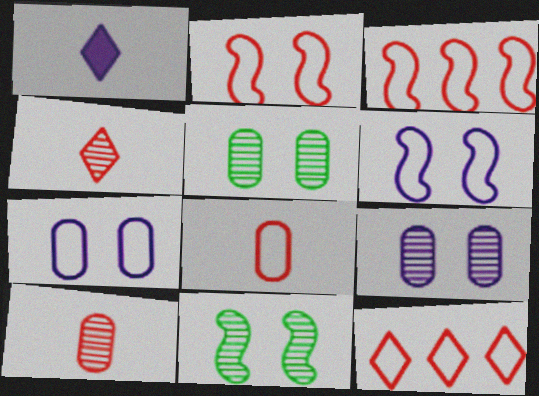[[1, 3, 5], 
[2, 8, 12]]